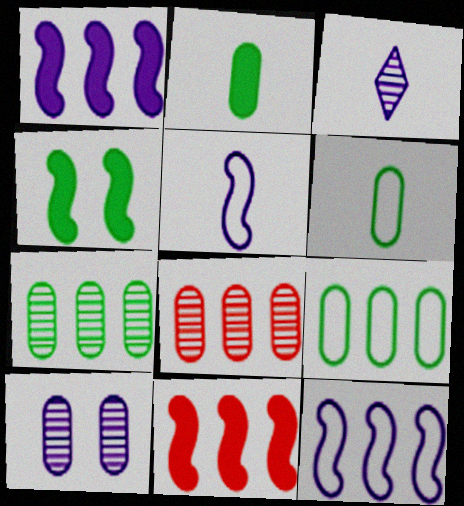[]